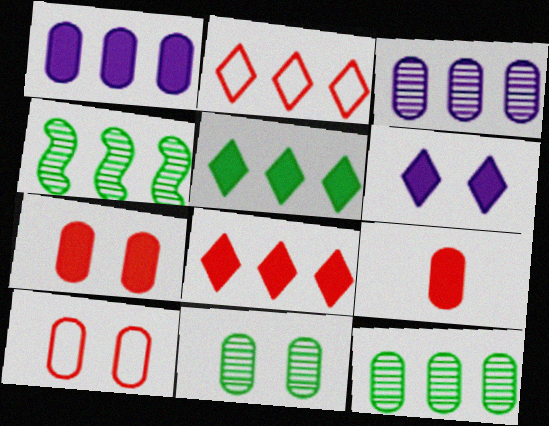[[1, 2, 4]]